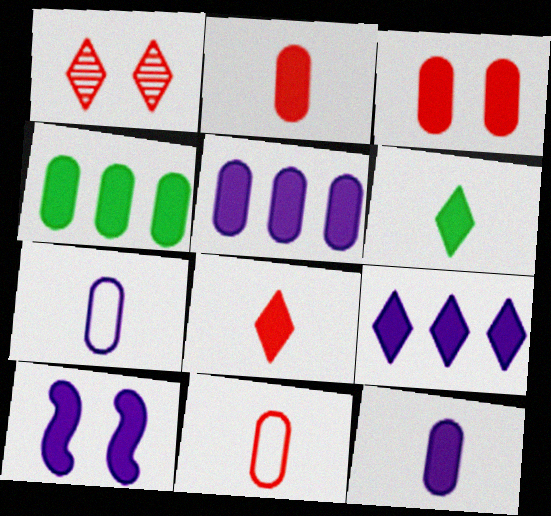[[3, 4, 12], 
[4, 8, 10], 
[9, 10, 12]]